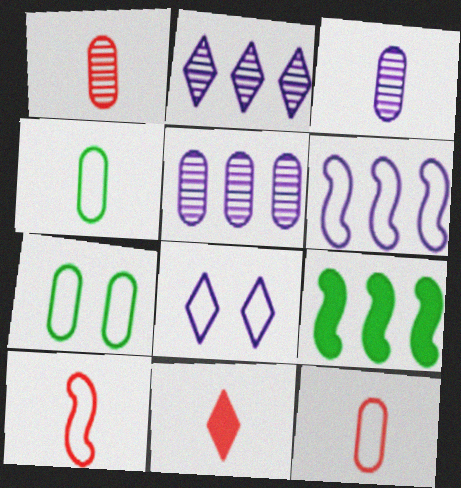[[1, 8, 9], 
[1, 10, 11]]